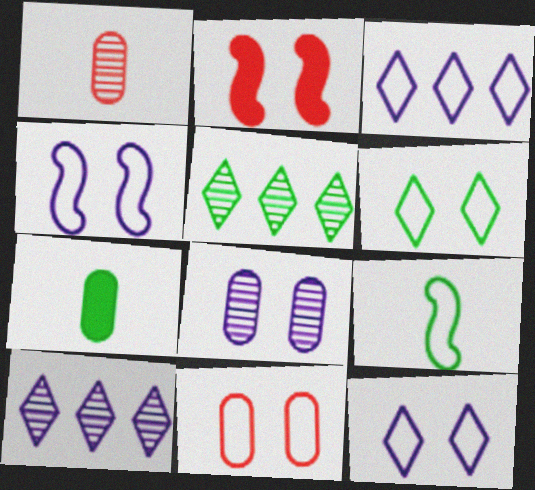[[2, 6, 8], 
[3, 9, 11], 
[4, 6, 11]]